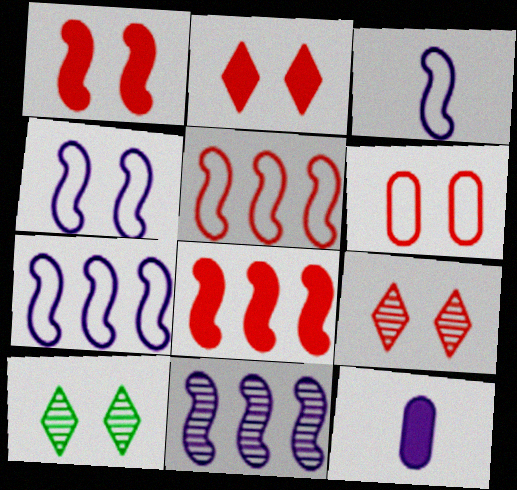[[1, 6, 9], 
[3, 4, 7], 
[5, 10, 12]]